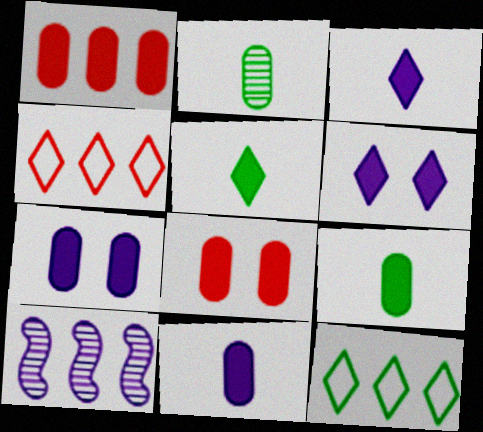[[1, 7, 9], 
[1, 10, 12]]